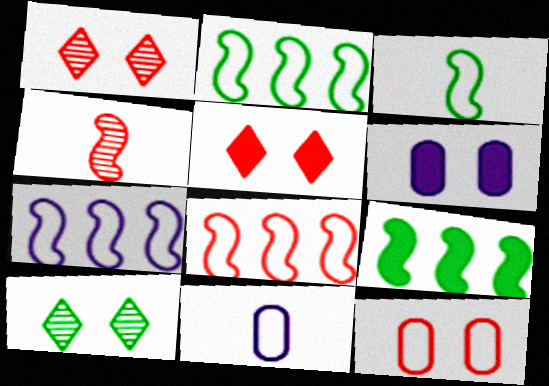[[1, 9, 11], 
[2, 7, 8]]